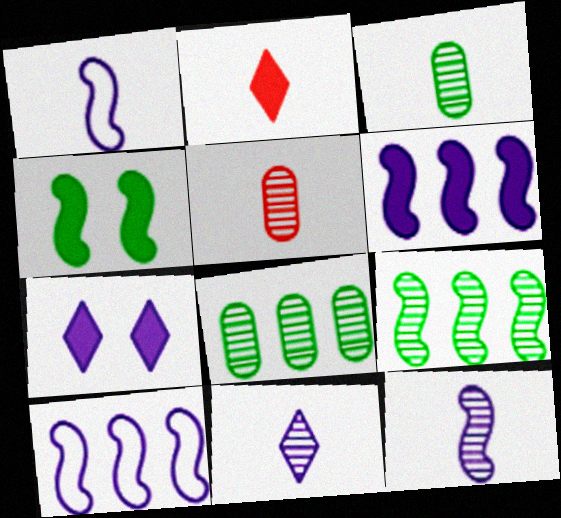[[1, 2, 3]]